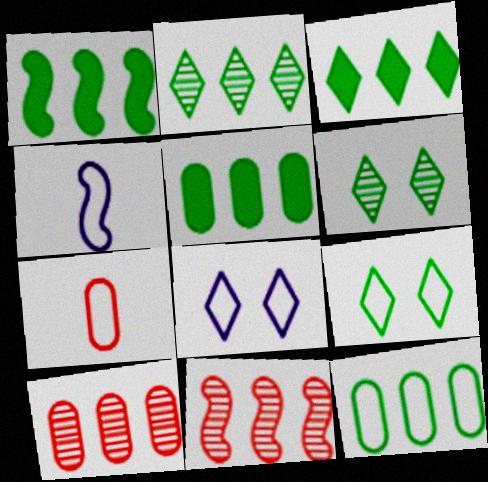[[1, 2, 12], 
[1, 3, 5]]